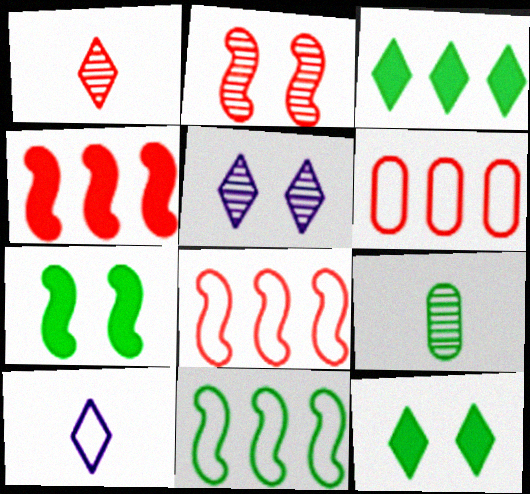[[9, 11, 12]]